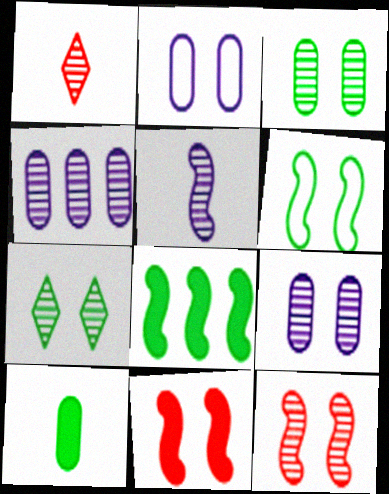[[1, 2, 8], 
[2, 7, 11], 
[7, 9, 12]]